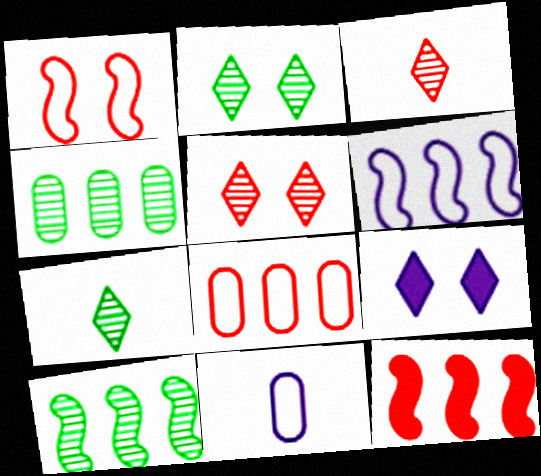[[2, 11, 12], 
[6, 10, 12]]